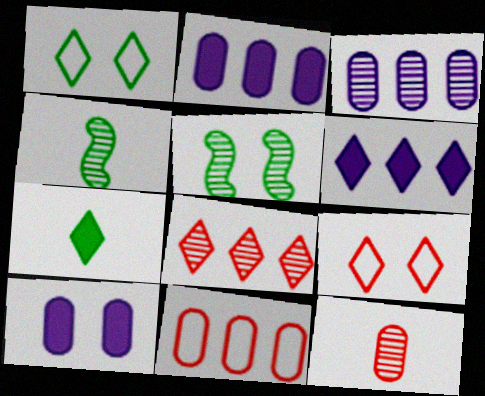[[2, 4, 9], 
[5, 9, 10]]